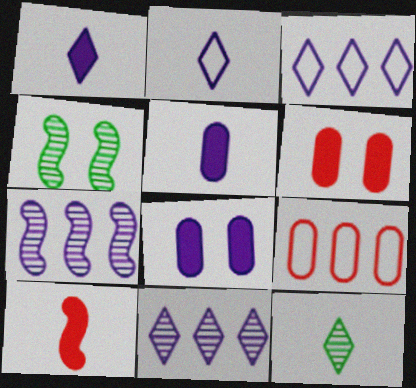[[1, 4, 9], 
[2, 7, 8]]